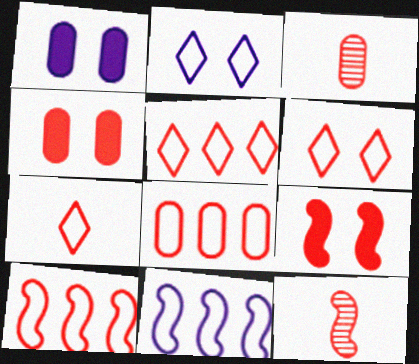[[3, 4, 8], 
[3, 5, 9], 
[4, 5, 12], 
[5, 6, 7], 
[5, 8, 10], 
[9, 10, 12]]